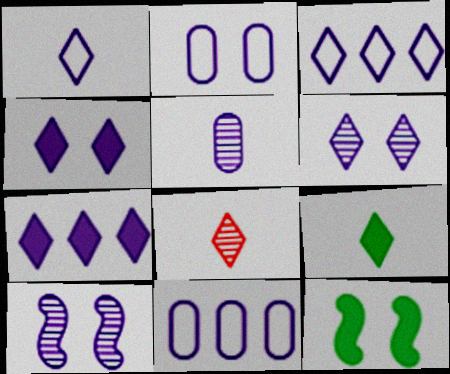[[1, 6, 7], 
[1, 8, 9], 
[2, 4, 10], 
[8, 11, 12]]